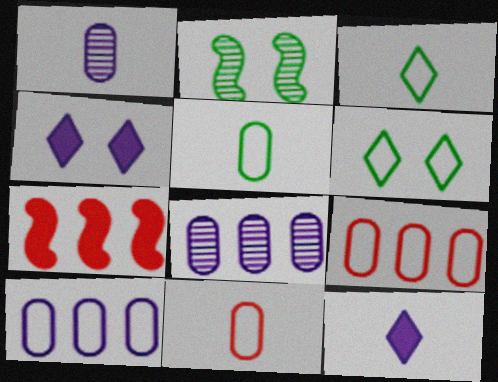[[1, 6, 7], 
[2, 9, 12]]